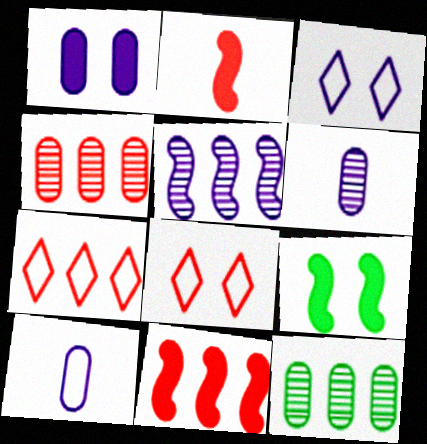[[2, 3, 12], 
[2, 4, 8], 
[4, 7, 11], 
[6, 7, 9]]